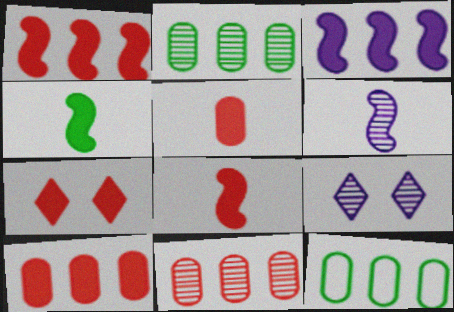[[1, 5, 7], 
[6, 7, 12], 
[7, 8, 10], 
[8, 9, 12]]